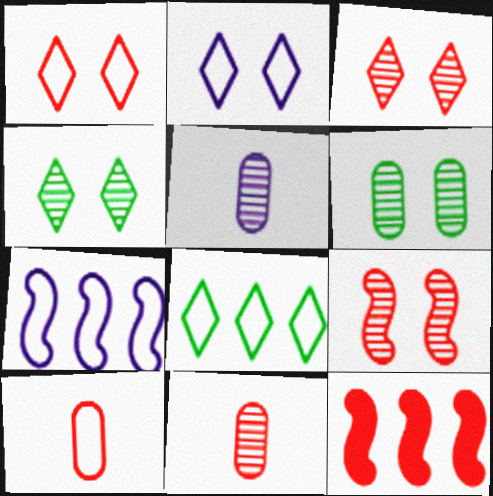[[1, 11, 12], 
[3, 10, 12]]